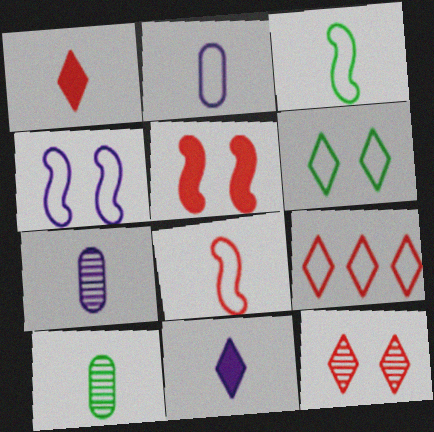[[1, 3, 7], 
[1, 9, 12], 
[8, 10, 11]]